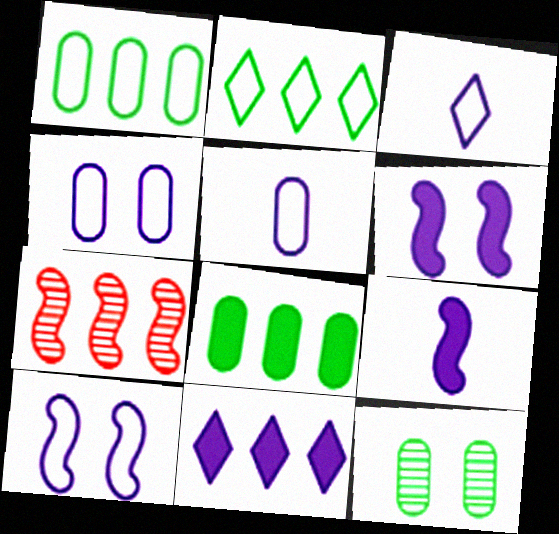[[1, 7, 11]]